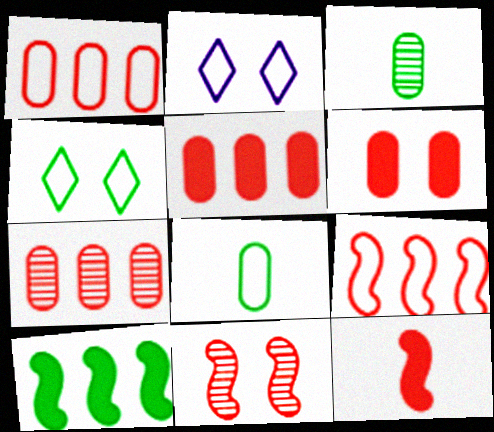[[1, 5, 7], 
[2, 8, 9], 
[3, 4, 10], 
[9, 11, 12]]